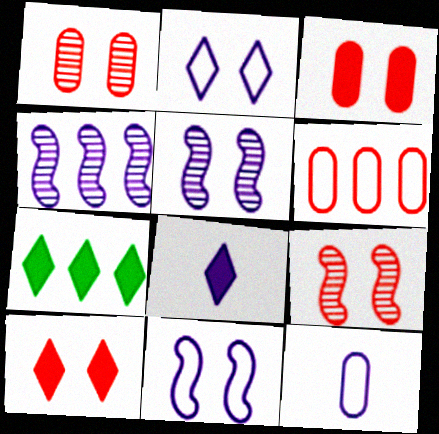[[4, 6, 7], 
[7, 8, 10], 
[7, 9, 12]]